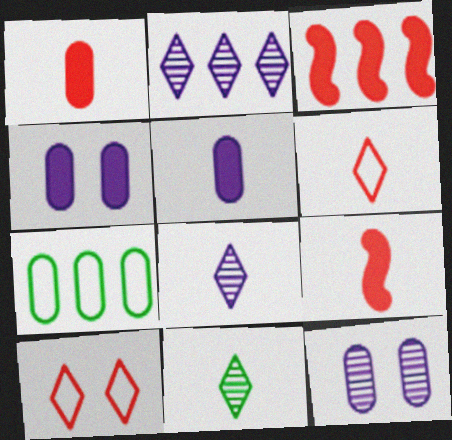[[1, 7, 12], 
[2, 3, 7]]